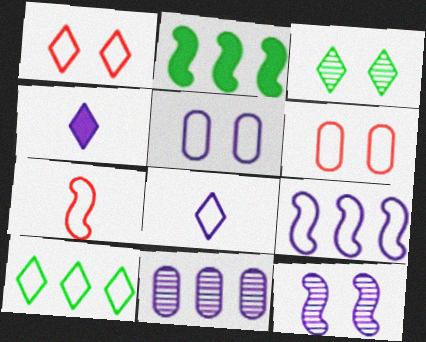[[1, 8, 10], 
[2, 7, 12], 
[5, 7, 10], 
[5, 8, 9]]